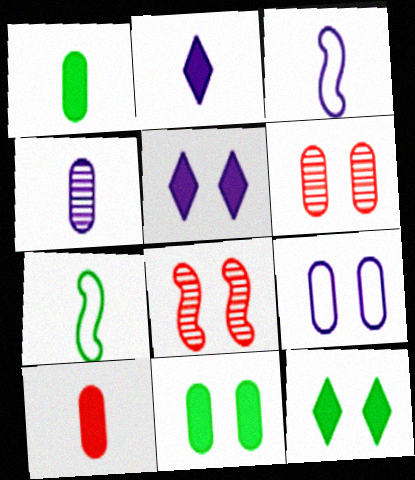[[2, 3, 4], 
[6, 9, 11], 
[8, 9, 12]]